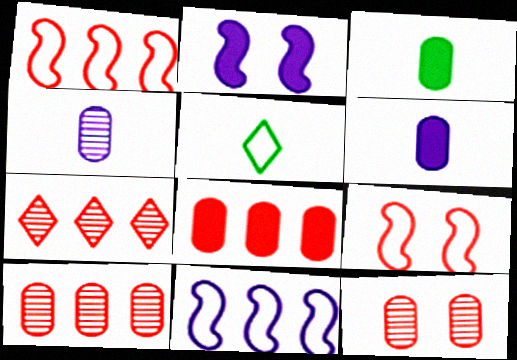[[1, 7, 8], 
[2, 5, 10]]